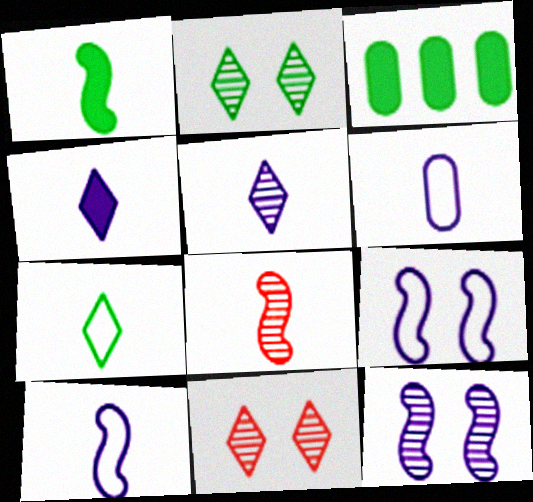[[1, 8, 10], 
[3, 10, 11]]